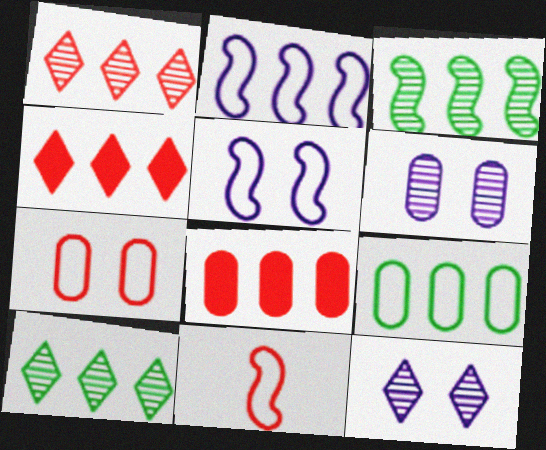[[2, 8, 10]]